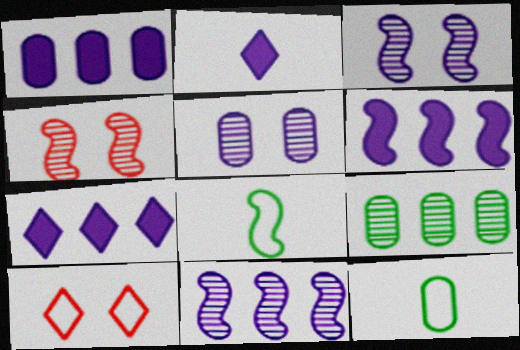[[1, 6, 7], 
[4, 6, 8], 
[4, 7, 12]]